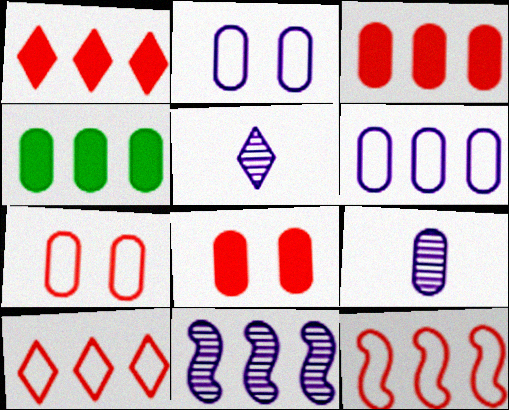[[4, 7, 9], 
[4, 10, 11]]